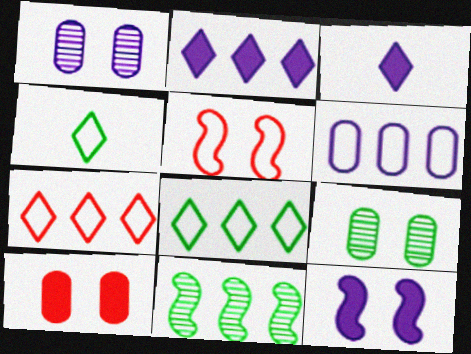[[4, 5, 6]]